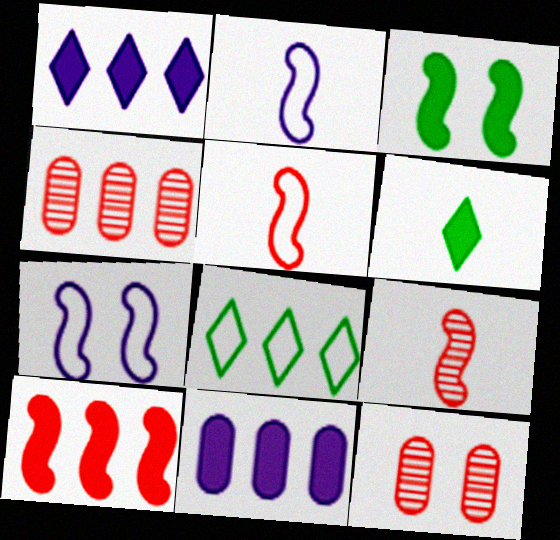[[4, 6, 7]]